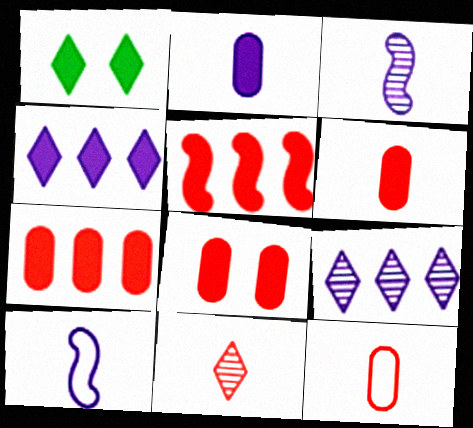[[1, 2, 5], 
[6, 7, 8]]